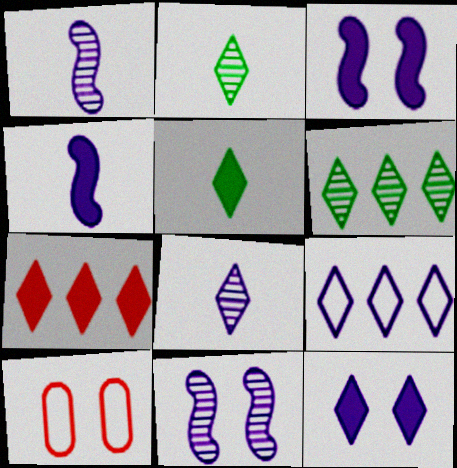[[4, 6, 10], 
[5, 7, 12], 
[6, 7, 9], 
[8, 9, 12]]